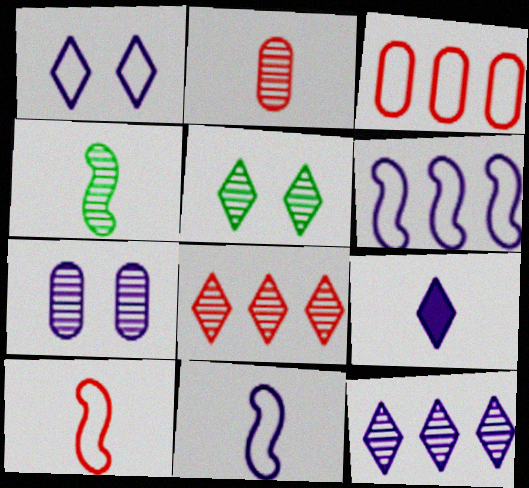[[1, 9, 12], 
[4, 7, 8], 
[6, 7, 9]]